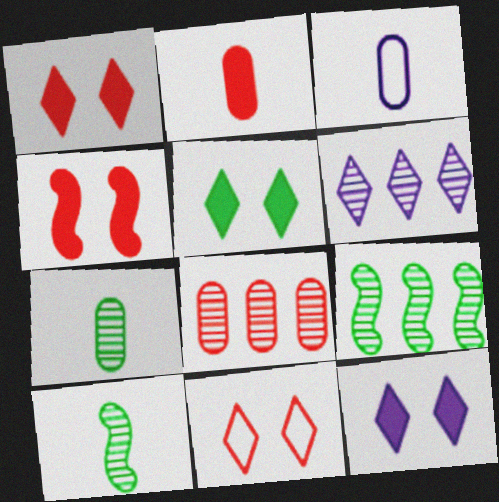[[1, 3, 9], 
[1, 5, 12], 
[2, 3, 7], 
[6, 8, 9]]